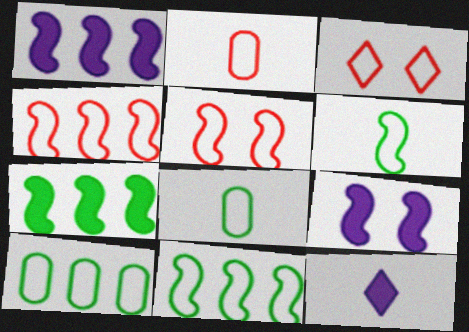[[2, 3, 4]]